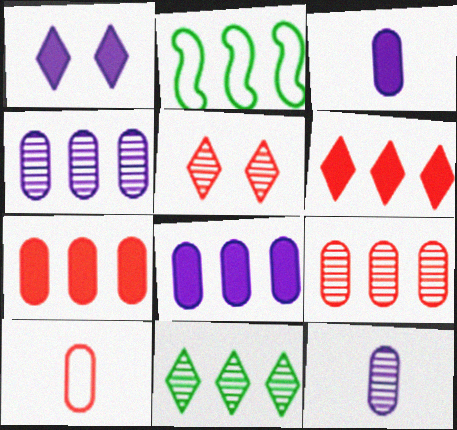[[2, 3, 5], 
[2, 4, 6]]